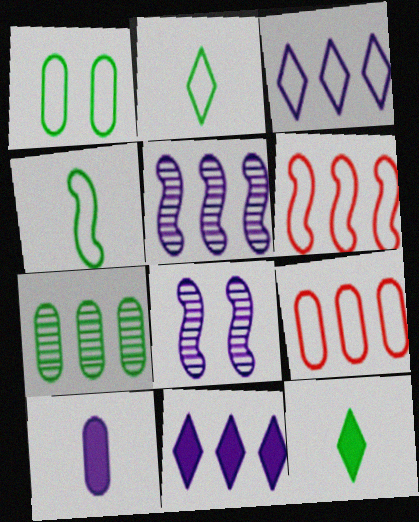[[3, 8, 10], 
[6, 7, 11], 
[8, 9, 12]]